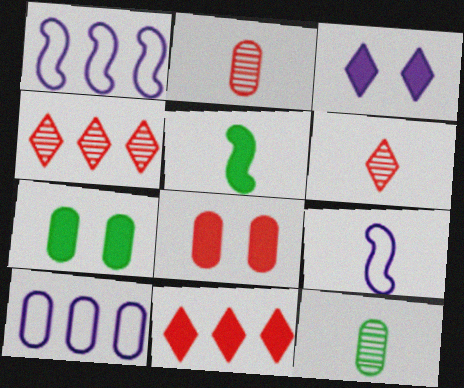[[1, 6, 7], 
[2, 7, 10], 
[4, 7, 9], 
[8, 10, 12]]